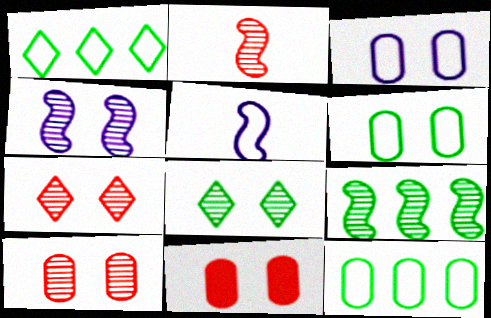[[2, 4, 9], 
[4, 8, 10]]